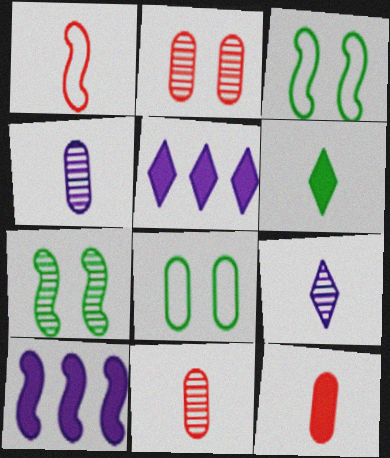[[1, 4, 6], 
[1, 7, 10], 
[3, 5, 11]]